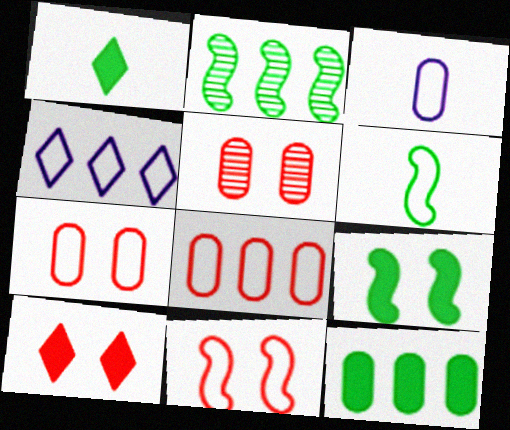[[1, 9, 12], 
[2, 3, 10], 
[2, 6, 9], 
[3, 5, 12], 
[4, 6, 7], 
[5, 10, 11]]